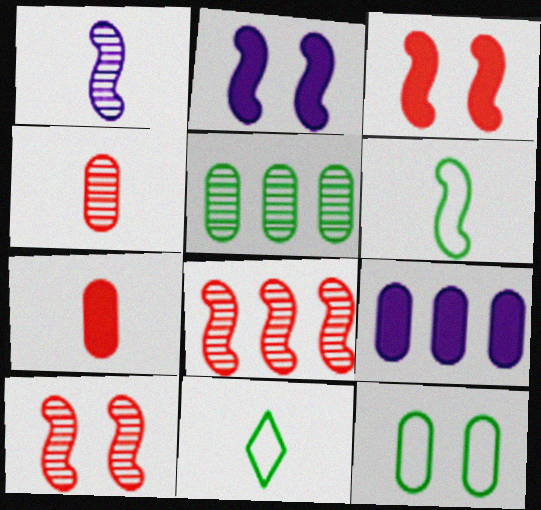[[1, 7, 11], 
[2, 6, 8], 
[4, 9, 12], 
[9, 10, 11]]